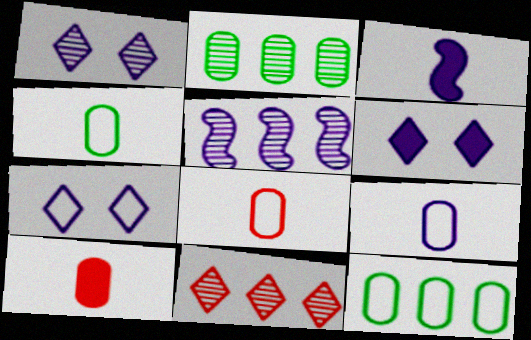[[1, 6, 7], 
[2, 5, 11], 
[4, 8, 9], 
[5, 6, 9]]